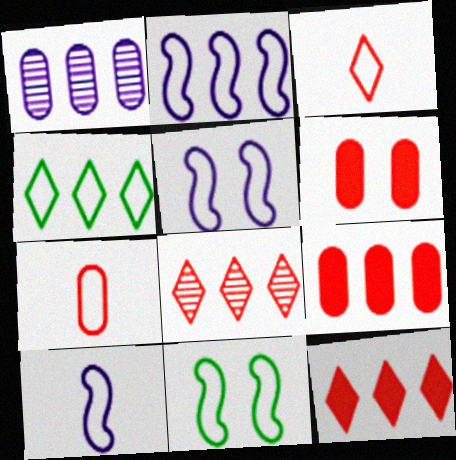[[2, 5, 10], 
[4, 5, 7]]